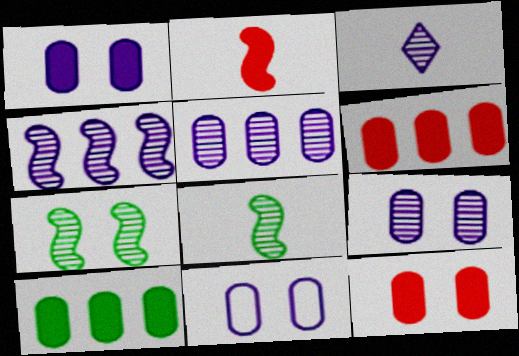[[1, 9, 11], 
[3, 4, 9]]